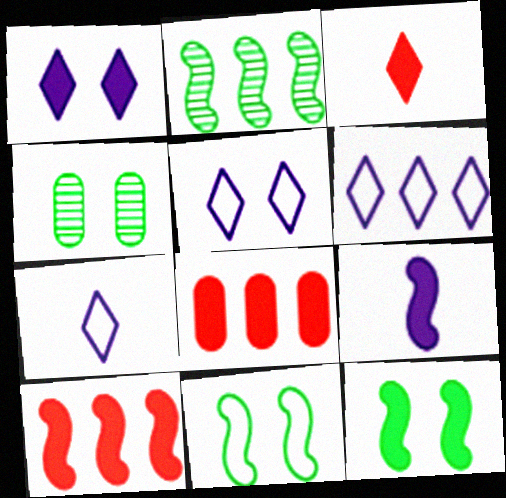[[2, 6, 8], 
[4, 7, 10], 
[5, 6, 7], 
[9, 10, 12]]